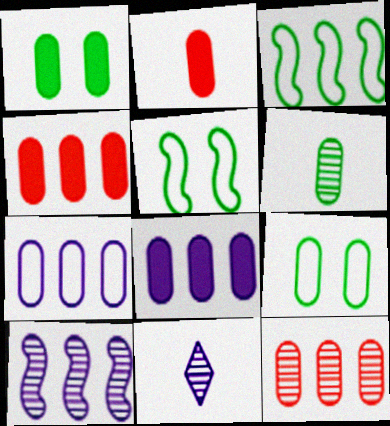[[1, 2, 8], 
[4, 5, 11]]